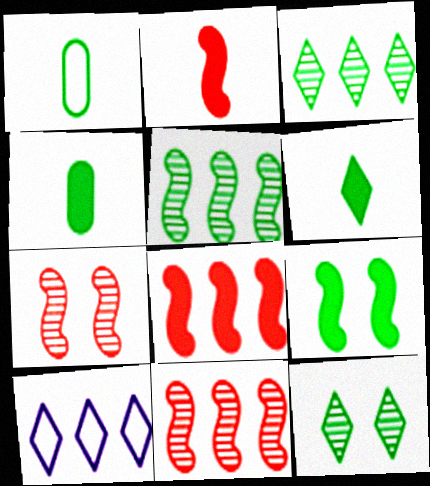[[1, 3, 9], 
[4, 7, 10]]